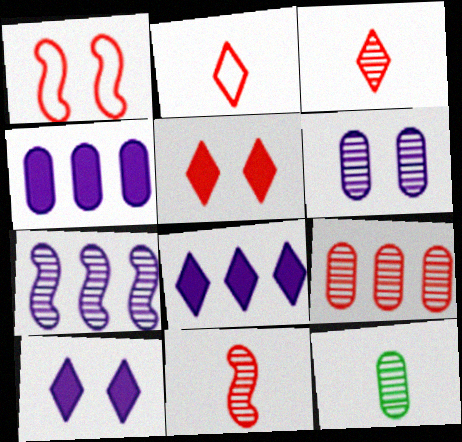[[1, 8, 12], 
[6, 9, 12]]